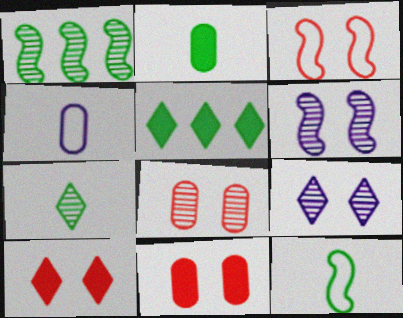[[1, 4, 10], 
[2, 7, 12], 
[3, 8, 10]]